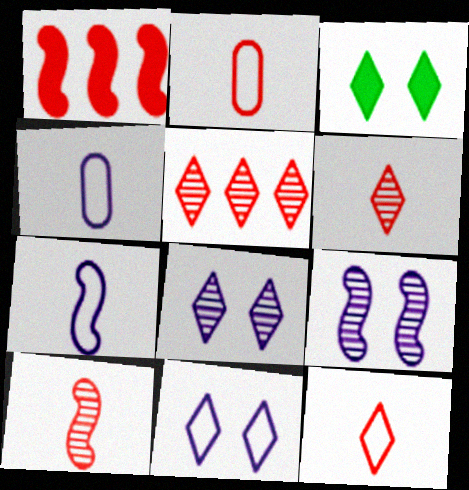[]